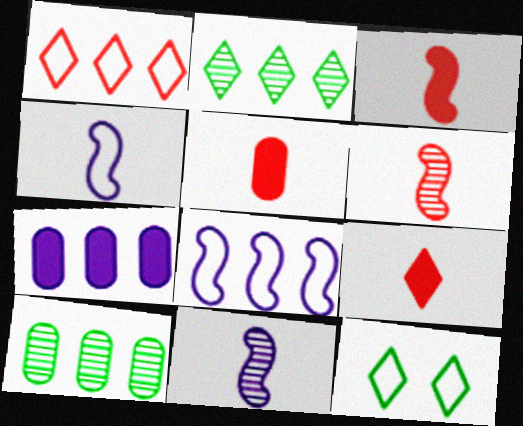[[3, 5, 9], 
[6, 7, 12]]